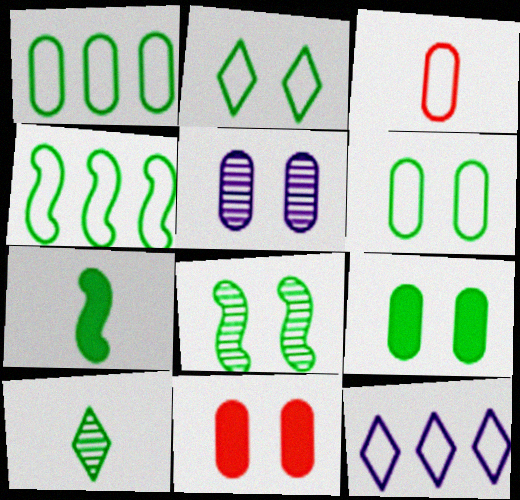[[2, 8, 9], 
[4, 7, 8], 
[4, 9, 10], 
[5, 6, 11]]